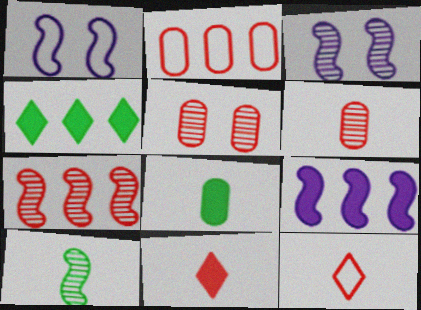[[1, 4, 6], 
[3, 7, 10]]